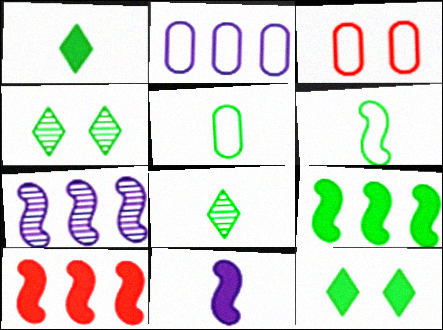[[1, 3, 7], 
[2, 3, 5], 
[4, 5, 9]]